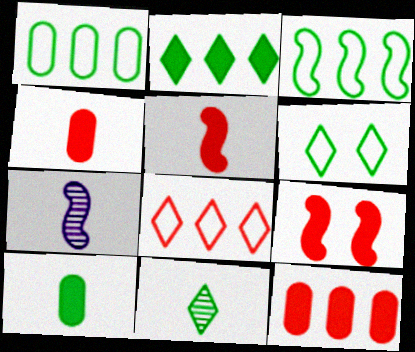[[2, 6, 11], 
[3, 7, 9], 
[6, 7, 12]]